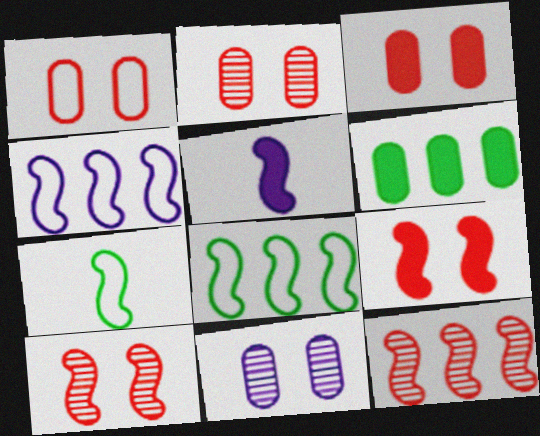[[1, 2, 3], 
[5, 8, 10]]